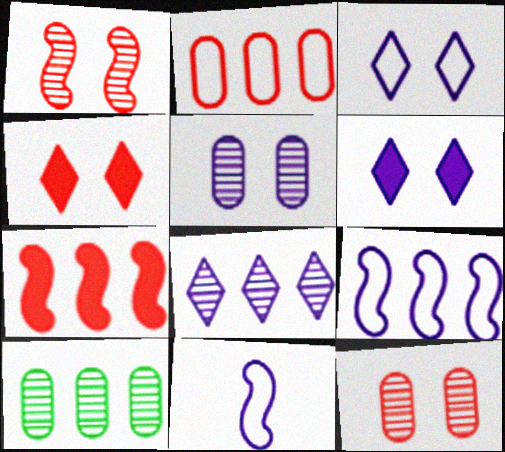[[4, 10, 11]]